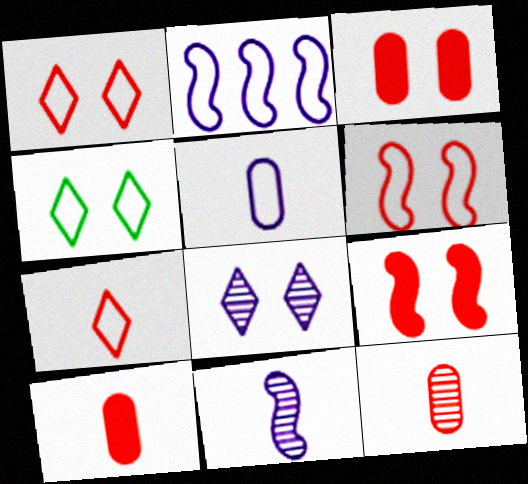[]